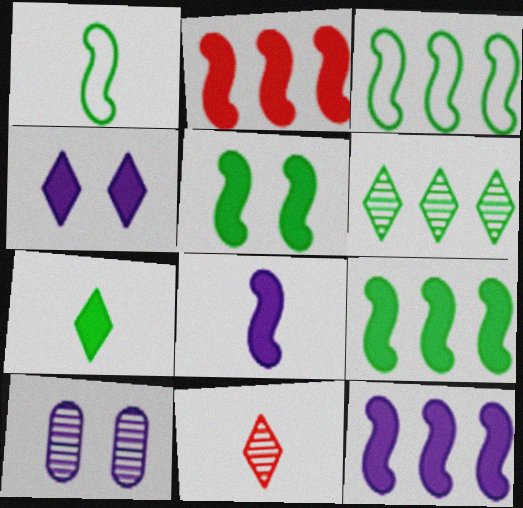[[2, 5, 8], 
[2, 9, 12]]